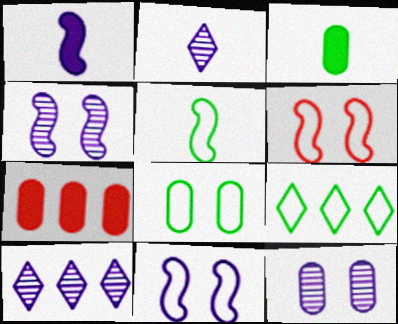[[3, 6, 10], 
[5, 8, 9]]